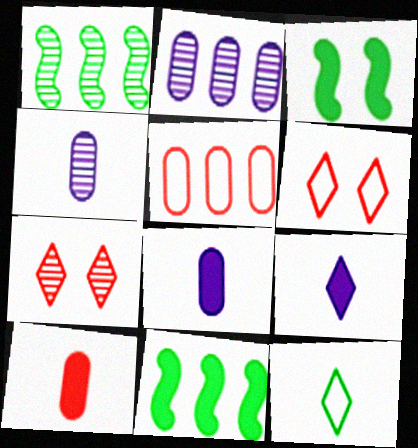[[1, 4, 7], 
[1, 6, 8], 
[4, 6, 11]]